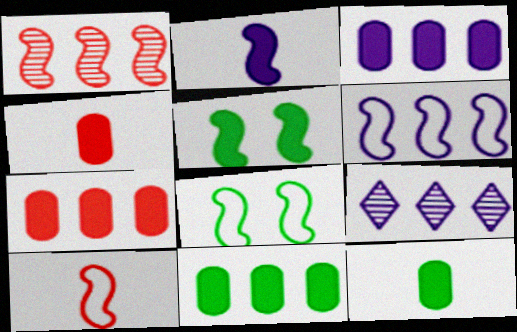[[1, 2, 8], 
[3, 6, 9], 
[3, 7, 11], 
[4, 8, 9], 
[6, 8, 10]]